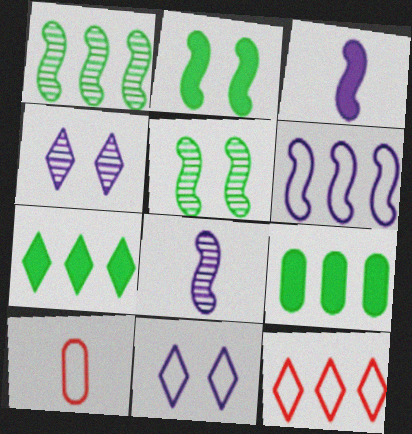[]